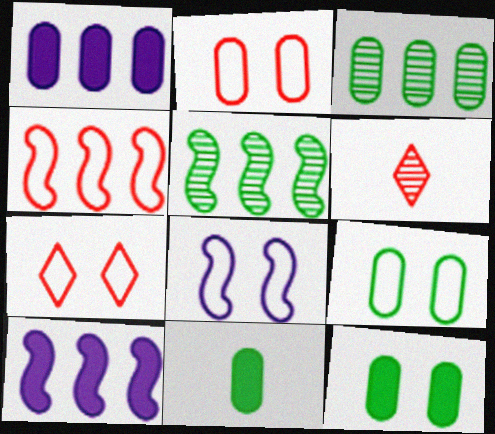[[3, 9, 11], 
[4, 5, 10], 
[6, 9, 10], 
[7, 8, 9]]